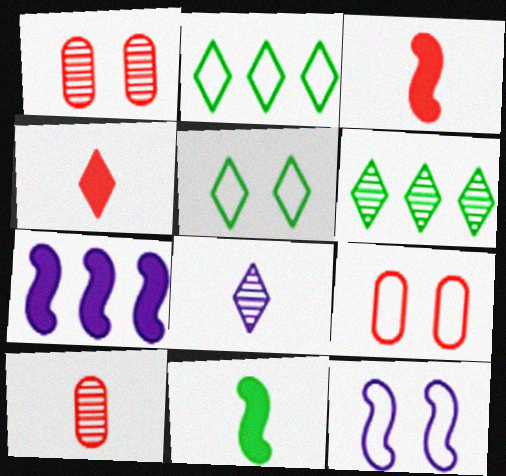[[5, 7, 10], 
[5, 9, 12]]